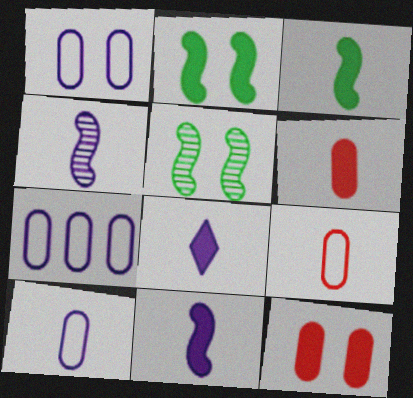[[1, 7, 10], 
[3, 6, 8], 
[4, 8, 10]]